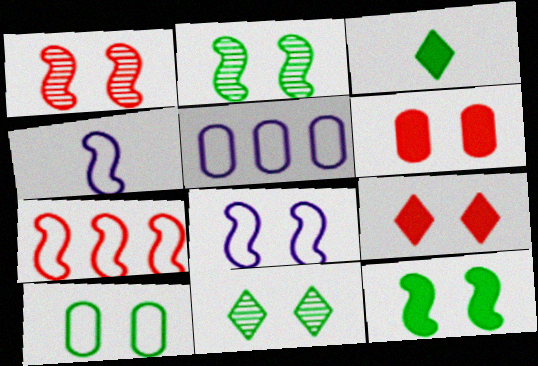[[1, 3, 5], 
[1, 8, 12], 
[6, 8, 11], 
[10, 11, 12]]